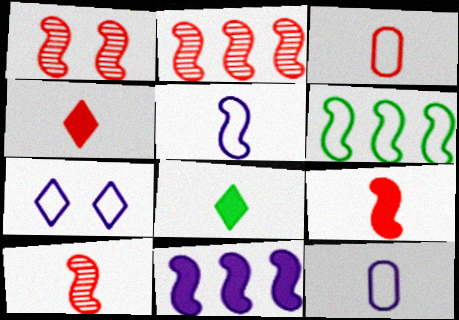[[1, 2, 10], 
[2, 6, 11], 
[3, 4, 10], 
[3, 6, 7], 
[8, 10, 12]]